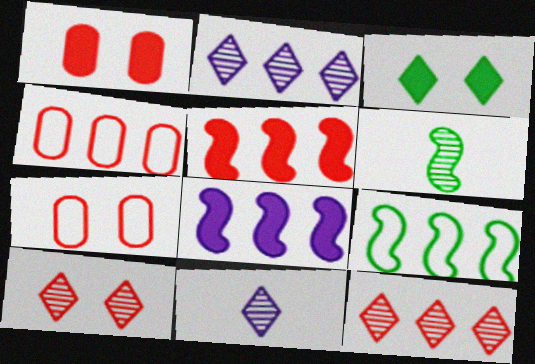[[1, 9, 11], 
[4, 5, 12]]